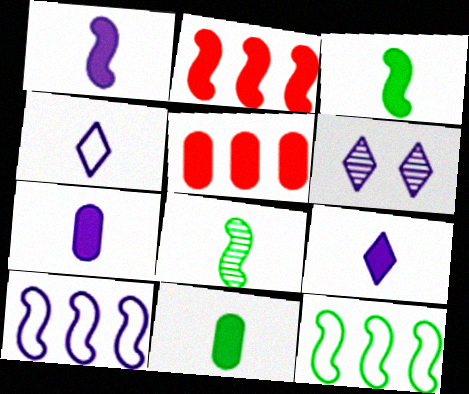[[1, 7, 9], 
[6, 7, 10]]